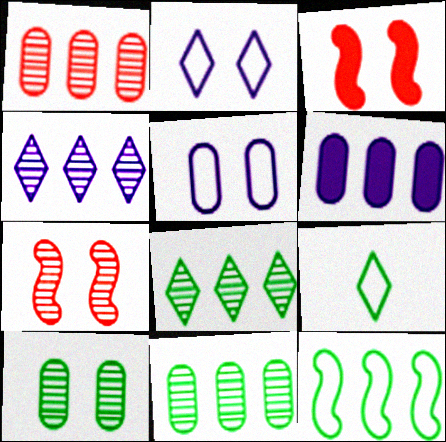[[2, 3, 10], 
[6, 7, 9]]